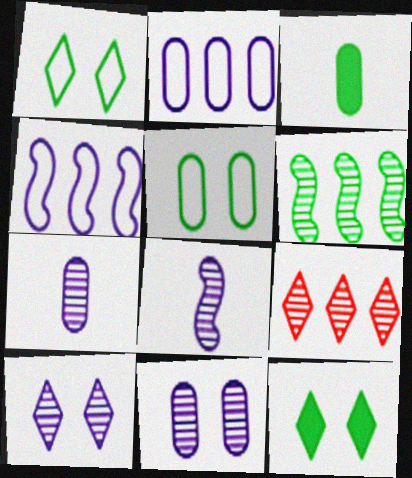[[1, 3, 6]]